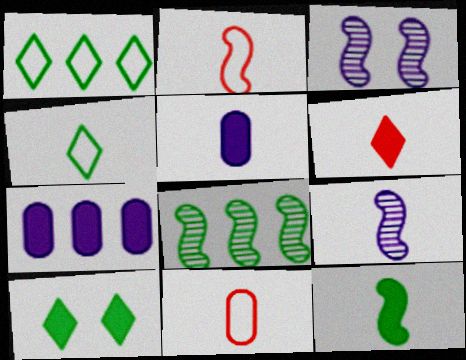[[2, 9, 12], 
[5, 6, 12]]